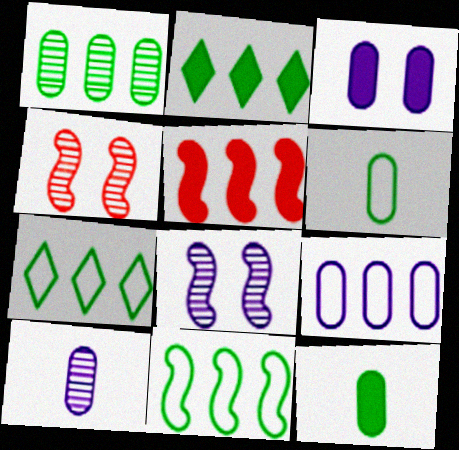[[1, 2, 11], 
[3, 9, 10]]